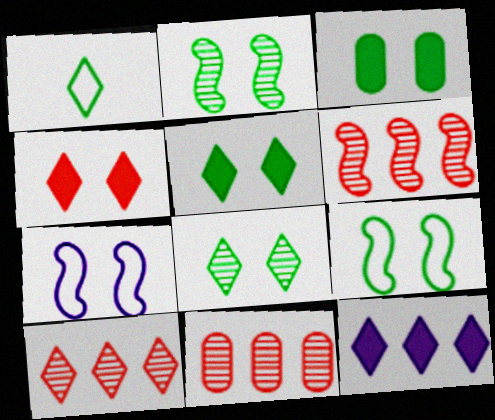[[3, 8, 9], 
[6, 10, 11]]